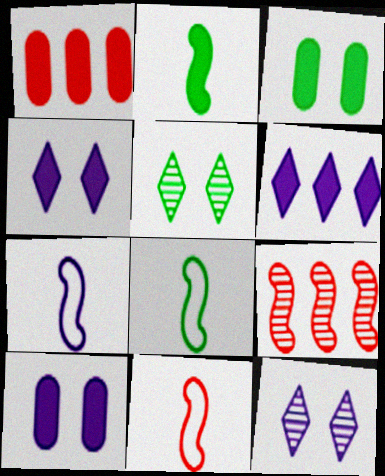[[1, 2, 4], 
[1, 5, 7], 
[1, 8, 12], 
[7, 8, 11]]